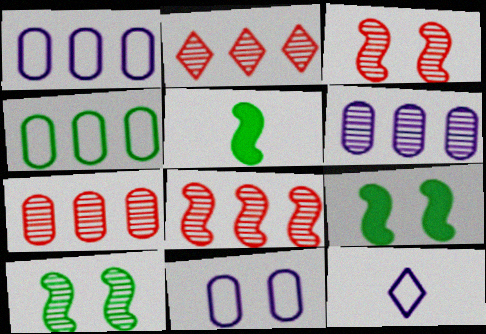[[2, 5, 11], 
[2, 7, 8], 
[7, 9, 12]]